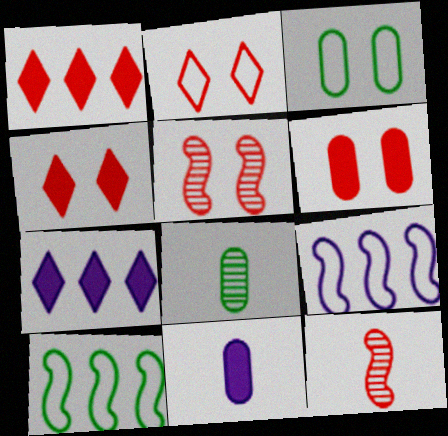[[2, 5, 6], 
[3, 7, 12], 
[4, 8, 9]]